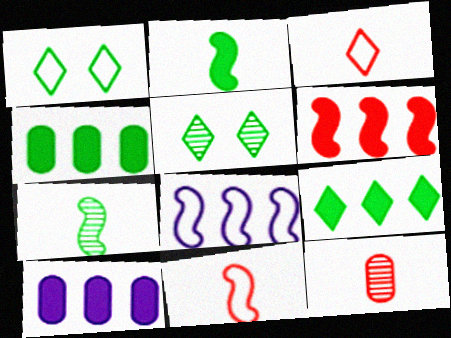[[1, 4, 7], 
[5, 10, 11], 
[6, 9, 10]]